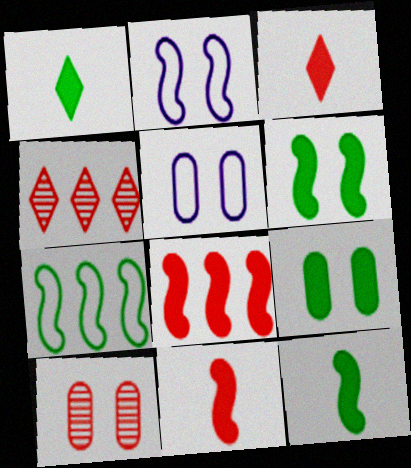[[4, 5, 12], 
[5, 9, 10]]